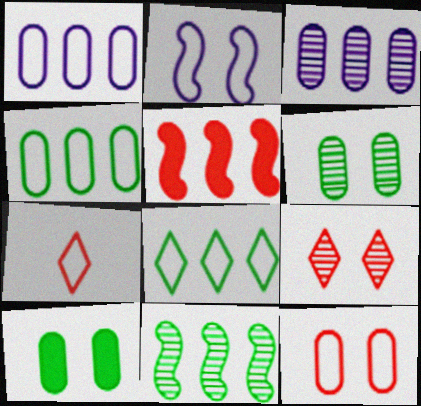[[2, 4, 7], 
[2, 9, 10], 
[3, 5, 8]]